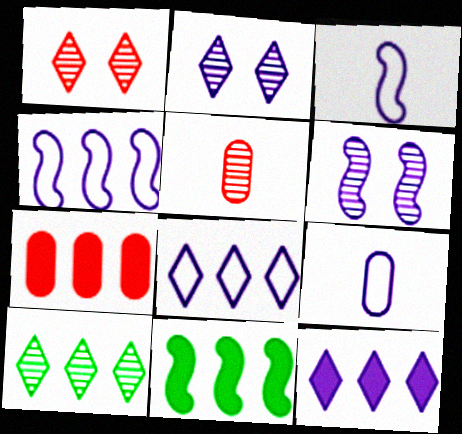[[1, 9, 11], 
[4, 7, 10], 
[5, 6, 10], 
[6, 9, 12], 
[7, 11, 12]]